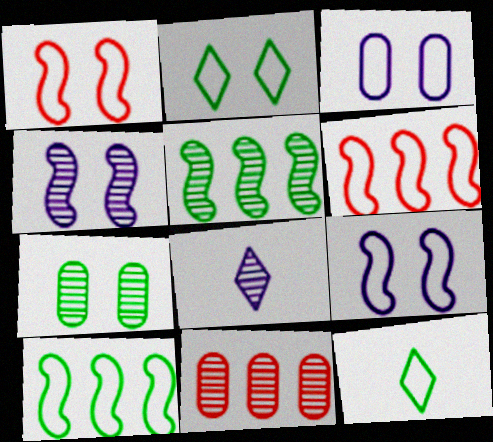[[1, 2, 3], 
[3, 6, 12]]